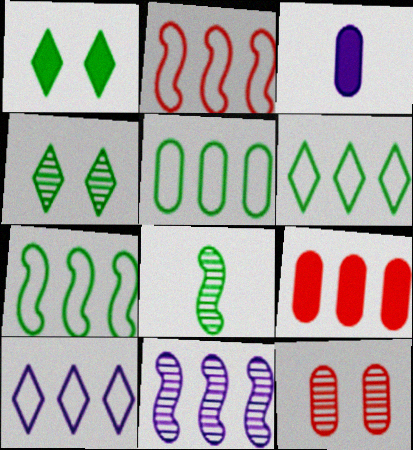[[1, 5, 8], 
[2, 3, 4], 
[2, 5, 10], 
[3, 5, 12], 
[5, 6, 7], 
[6, 9, 11]]